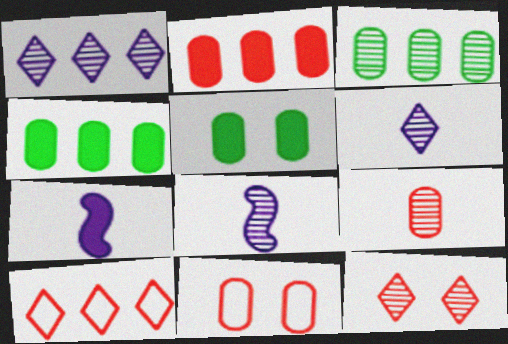[[2, 9, 11], 
[3, 8, 12], 
[5, 8, 10]]